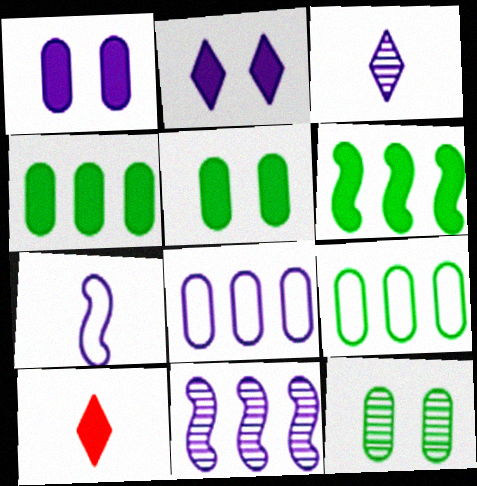[[1, 6, 10]]